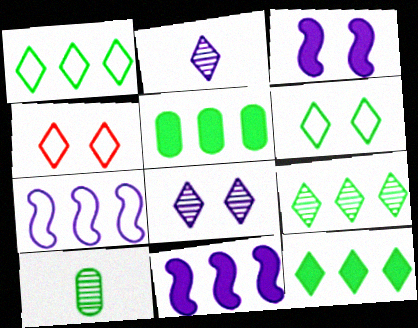[[1, 9, 12], 
[2, 4, 12], 
[4, 10, 11]]